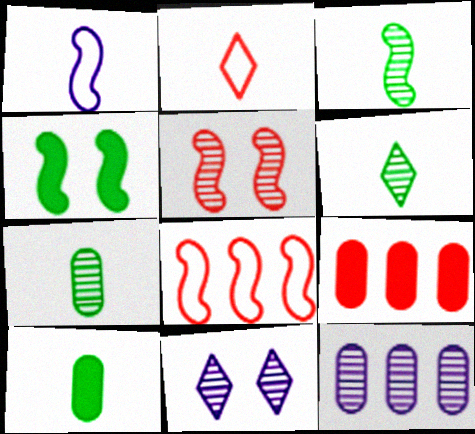[[2, 4, 12], 
[2, 5, 9], 
[3, 6, 7], 
[5, 6, 12], 
[8, 10, 11]]